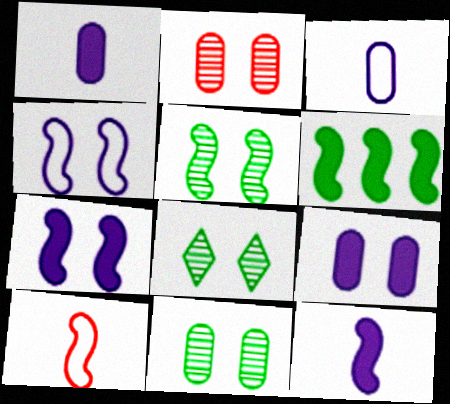[[5, 8, 11]]